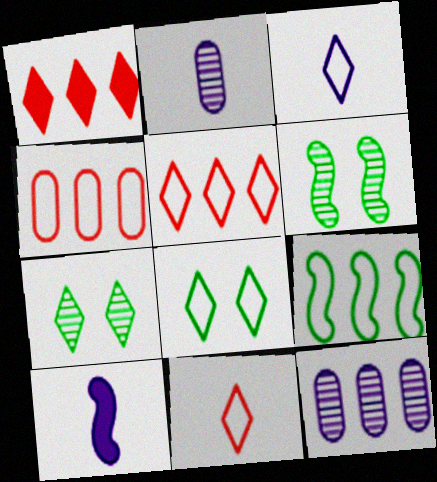[[1, 3, 7], 
[1, 9, 12], 
[2, 3, 10], 
[3, 5, 8], 
[4, 7, 10]]